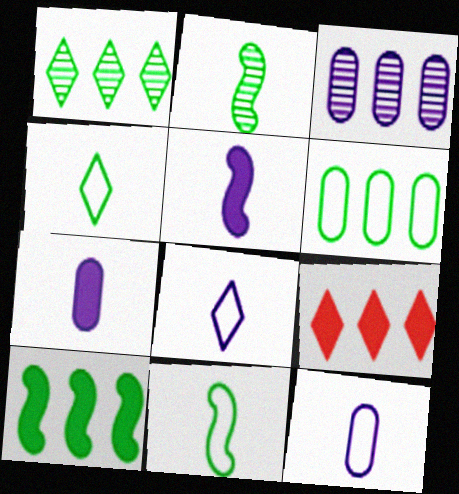[[1, 6, 10]]